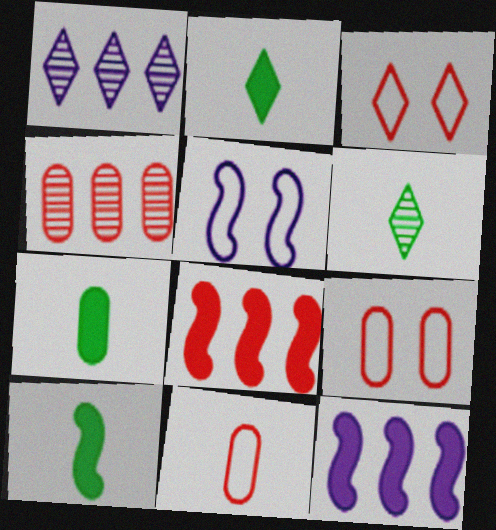[[1, 2, 3], 
[1, 9, 10], 
[2, 4, 5], 
[2, 7, 10], 
[6, 9, 12]]